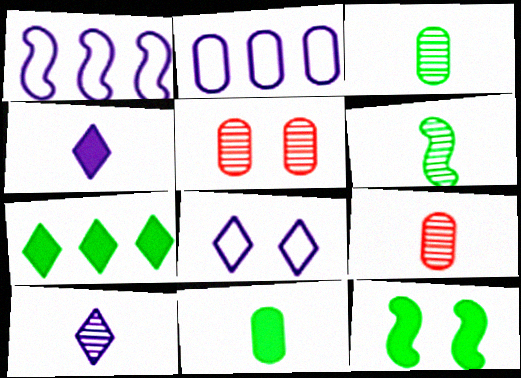[[2, 5, 11], 
[5, 8, 12], 
[6, 9, 10], 
[7, 11, 12]]